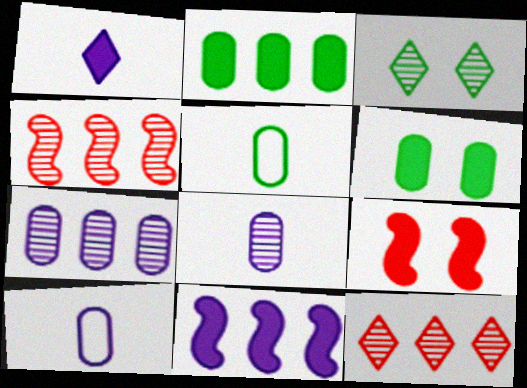[[1, 2, 9], 
[3, 4, 8]]